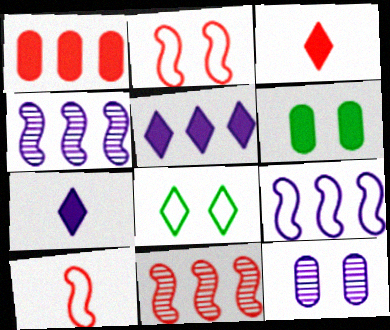[[7, 9, 12]]